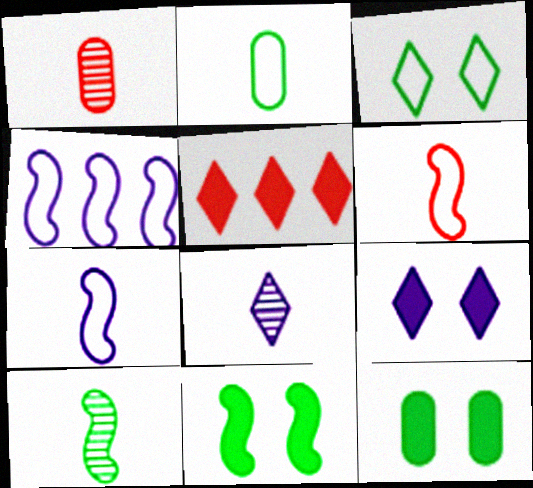[[1, 8, 10], 
[3, 5, 8]]